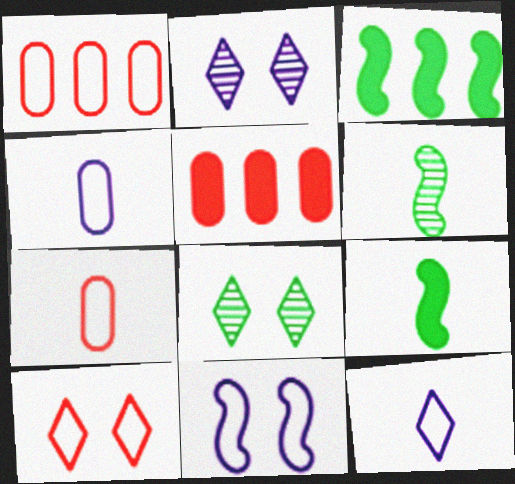[[1, 2, 9], 
[2, 3, 7]]